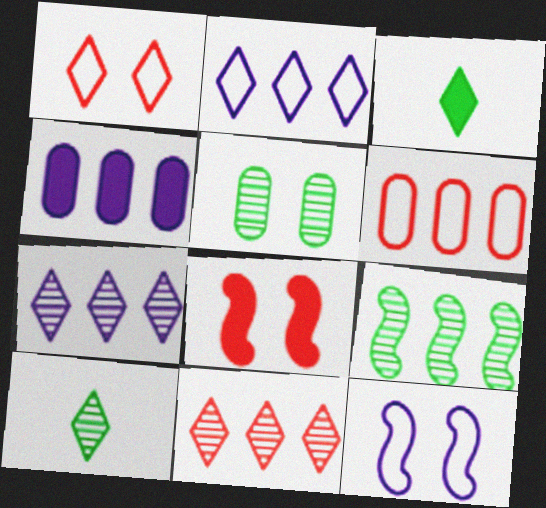[[1, 3, 7], 
[3, 4, 8], 
[5, 9, 10]]